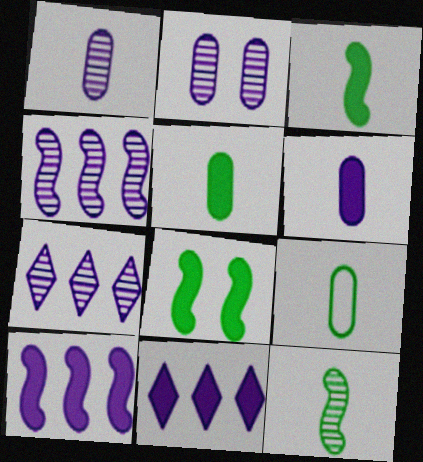[]